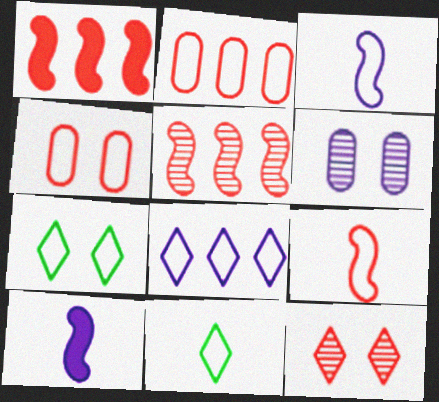[[1, 6, 11], 
[2, 3, 7], 
[6, 8, 10]]